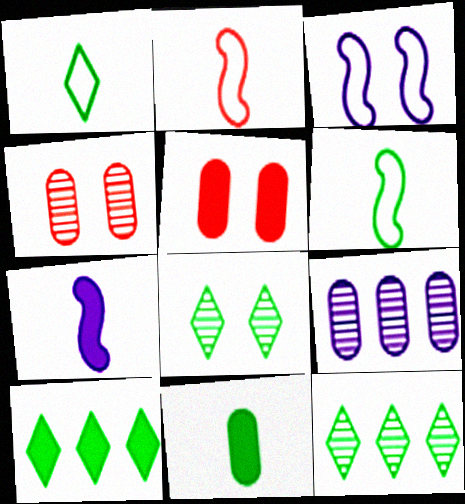[[1, 8, 10], 
[3, 5, 8], 
[5, 7, 10]]